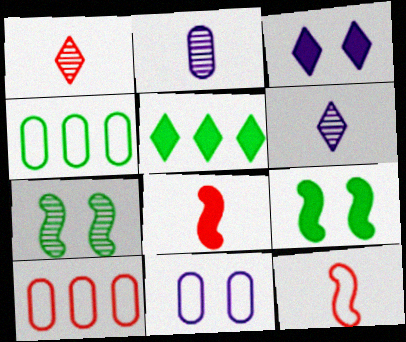[[6, 9, 10]]